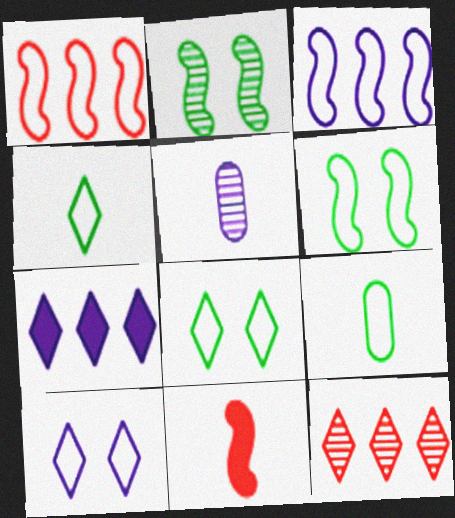[[1, 9, 10], 
[2, 3, 11], 
[2, 5, 12], 
[4, 5, 11]]